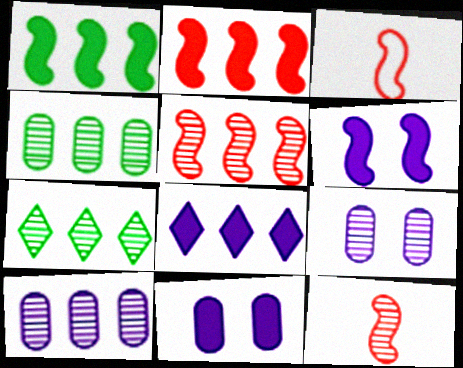[[3, 7, 11], 
[5, 7, 10], 
[7, 9, 12]]